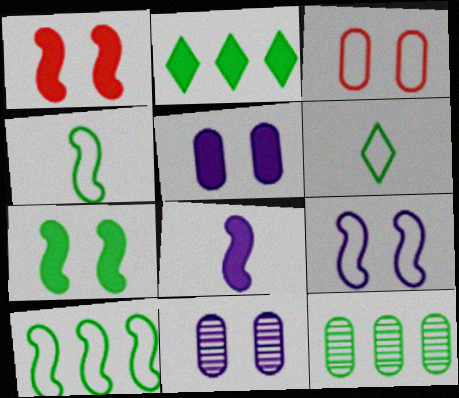[[2, 10, 12], 
[6, 7, 12]]